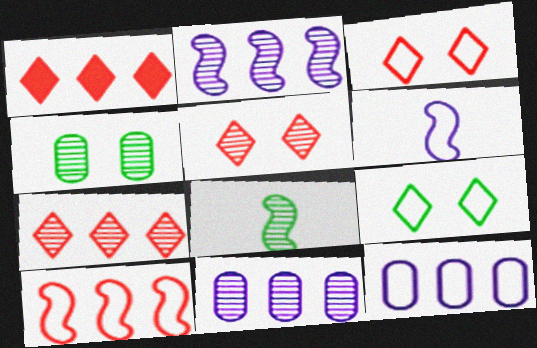[[1, 4, 6], 
[5, 8, 11]]